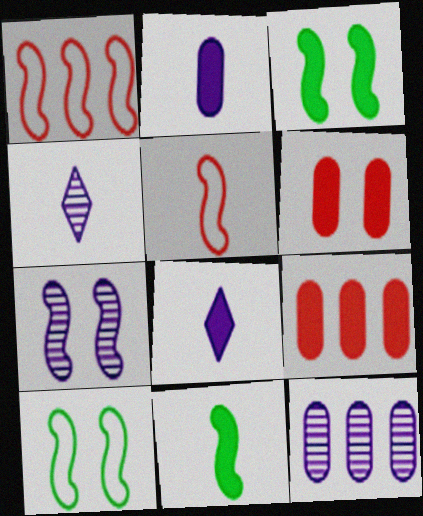[[1, 7, 11], 
[3, 8, 9], 
[4, 7, 12], 
[4, 9, 10]]